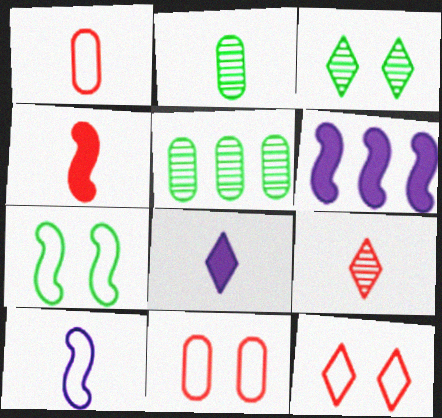[[1, 3, 6], 
[1, 4, 9], 
[2, 6, 12]]